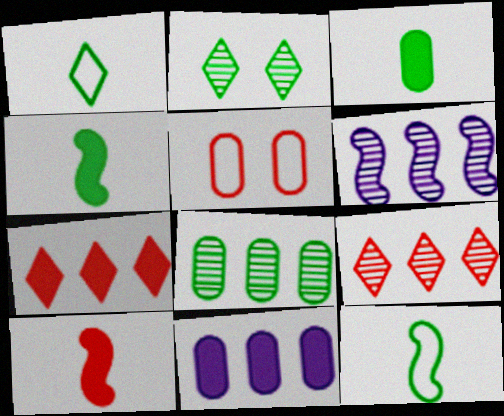[[5, 9, 10], 
[6, 8, 9]]